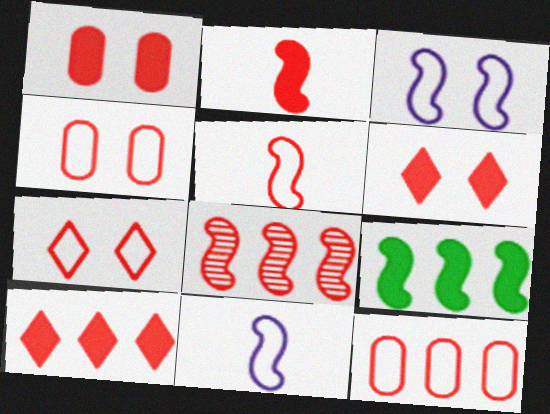[[1, 2, 10], 
[5, 7, 12], 
[8, 10, 12]]